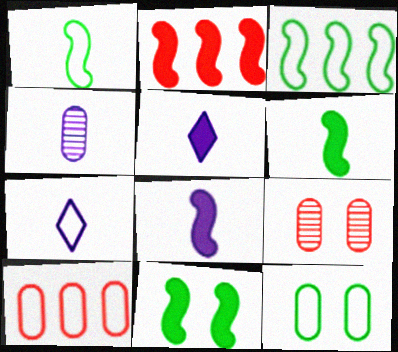[[2, 8, 11], 
[3, 5, 9], 
[4, 7, 8]]